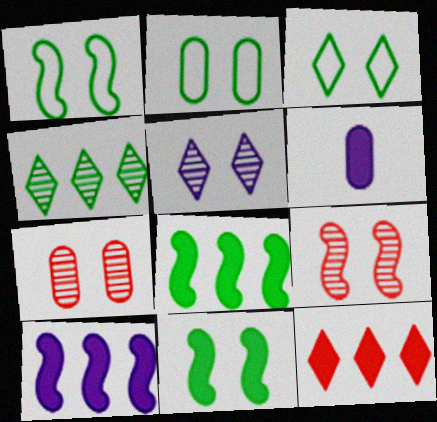[[1, 2, 3], 
[6, 11, 12]]